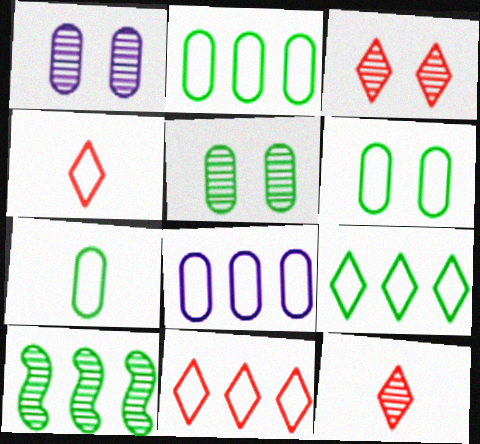[[1, 10, 12], 
[2, 6, 7]]